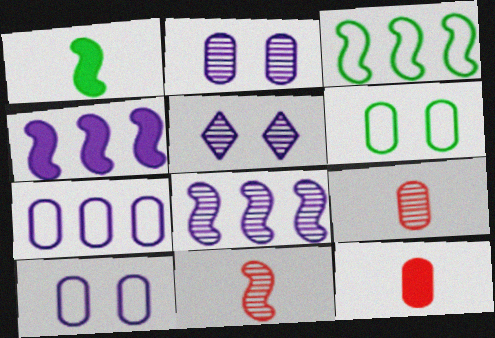[[3, 5, 12]]